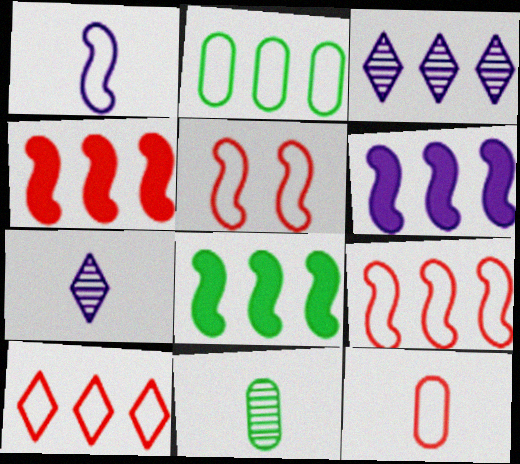[[2, 3, 4], 
[4, 6, 8], 
[5, 10, 12]]